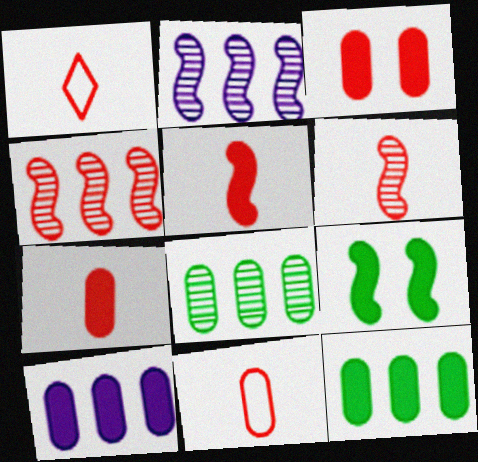[[1, 3, 4], 
[1, 6, 7]]